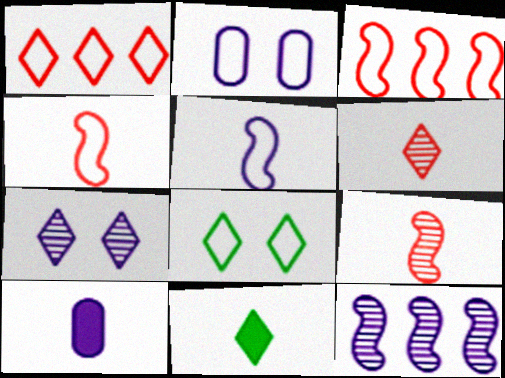[[1, 7, 11]]